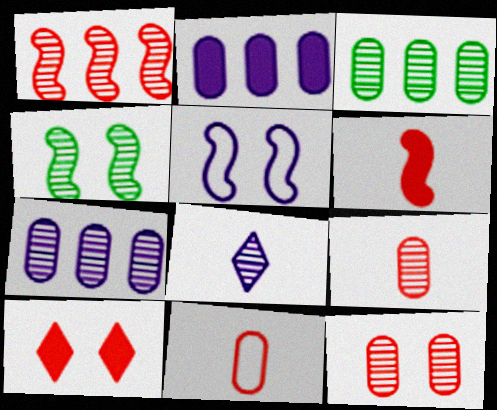[[1, 10, 11], 
[2, 5, 8]]